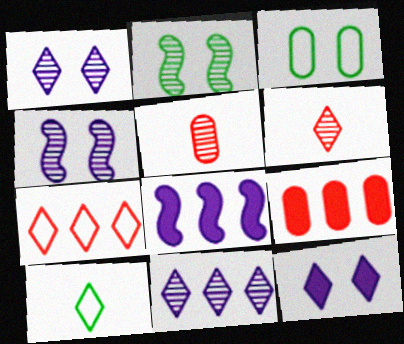[[2, 5, 11], 
[3, 6, 8], 
[4, 9, 10]]